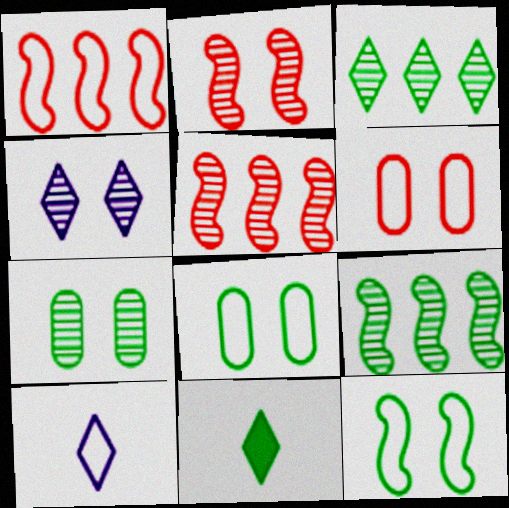[[1, 8, 10], 
[2, 4, 7], 
[8, 9, 11]]